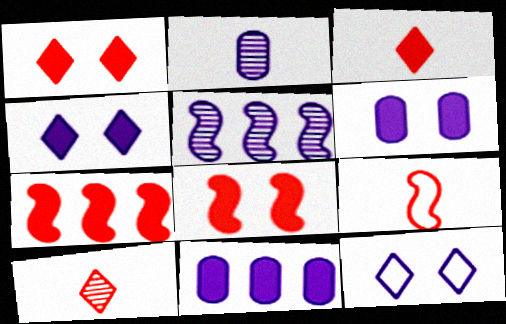[]